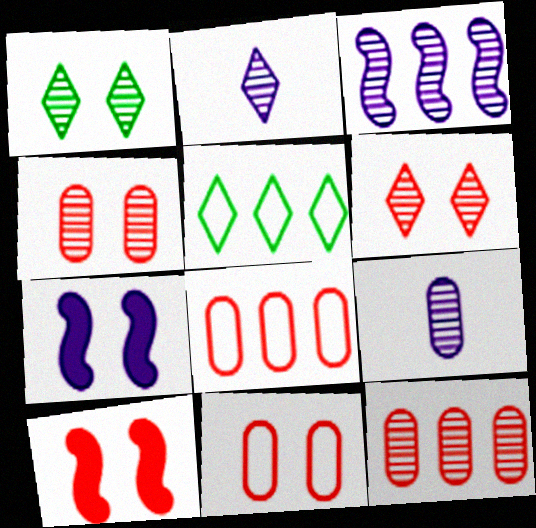[[1, 7, 11], 
[5, 9, 10], 
[6, 10, 11]]